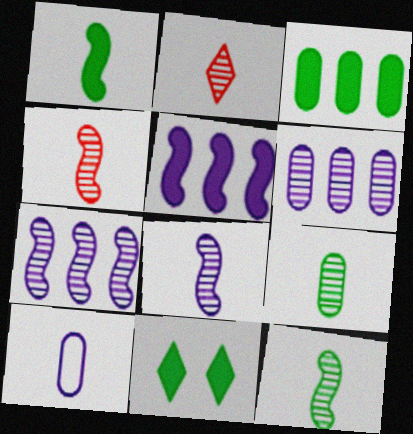[[1, 2, 10], 
[1, 3, 11], 
[2, 8, 9], 
[4, 8, 12]]